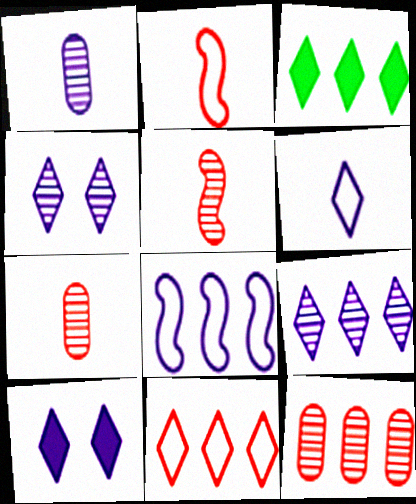[[1, 8, 10], 
[3, 8, 12], 
[3, 9, 11], 
[6, 9, 10]]